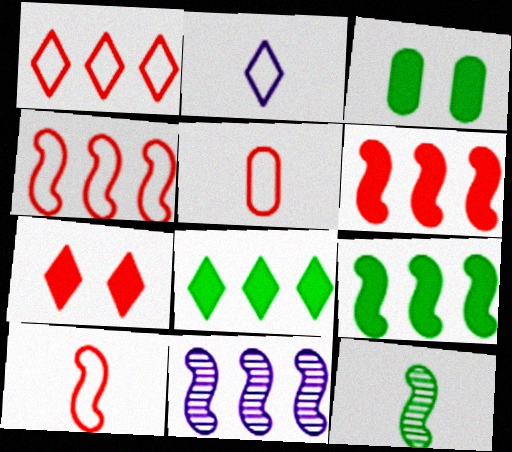[[4, 9, 11]]